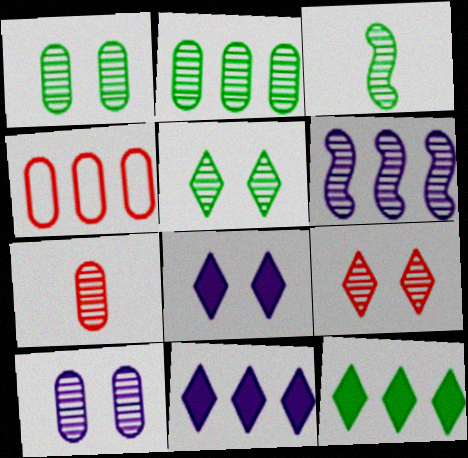[[2, 3, 5], 
[2, 7, 10], 
[3, 4, 8], 
[4, 6, 12], 
[5, 6, 7]]